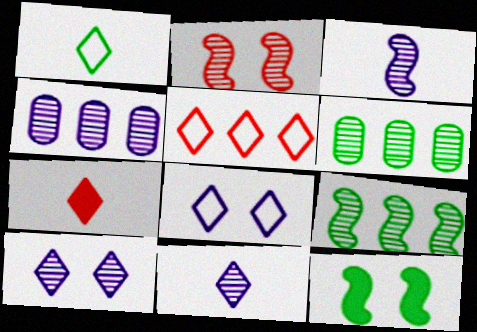[[1, 5, 8], 
[1, 6, 12], 
[1, 7, 11], 
[2, 3, 9], 
[2, 6, 11], 
[3, 4, 10]]